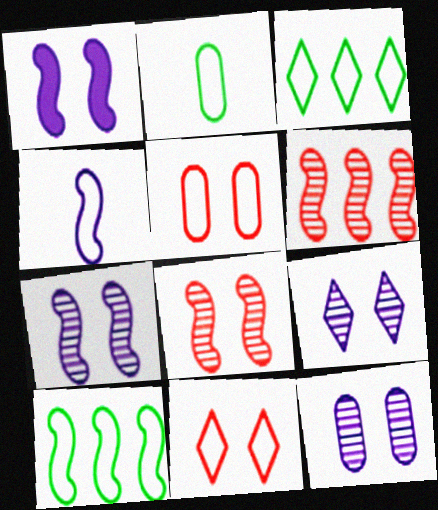[[3, 4, 5], 
[7, 9, 12]]